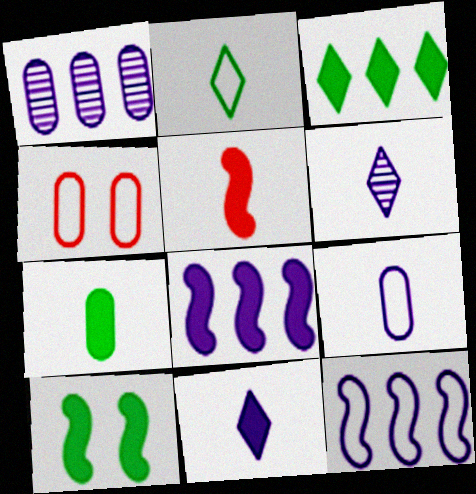[[1, 4, 7], 
[2, 4, 12], 
[3, 7, 10], 
[5, 7, 11], 
[5, 8, 10]]